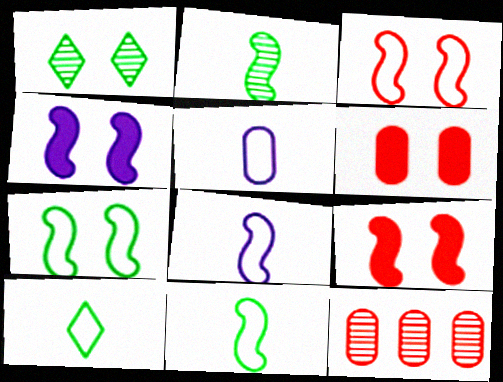[[4, 10, 12]]